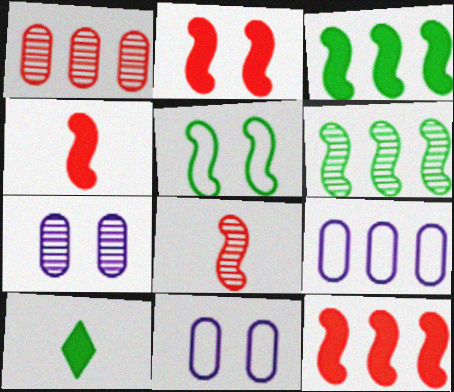[[2, 4, 12]]